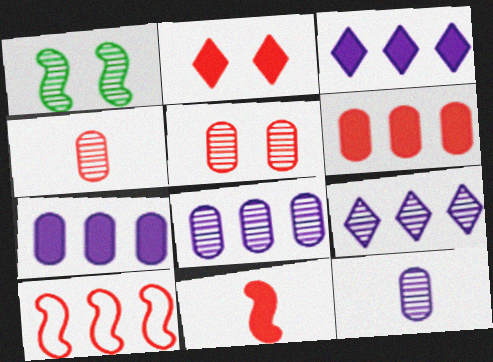[[1, 4, 9], 
[2, 4, 10], 
[2, 6, 11]]